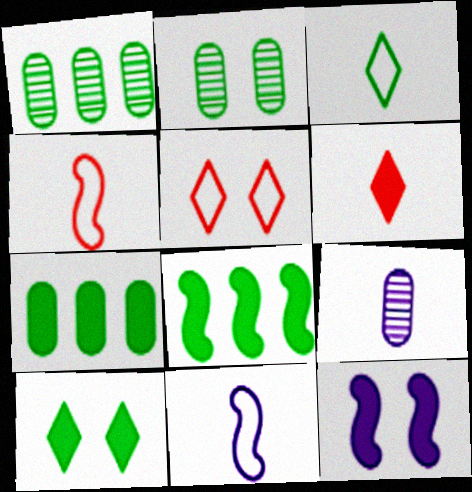[[2, 3, 8], 
[2, 5, 12], 
[5, 8, 9], 
[6, 7, 12]]